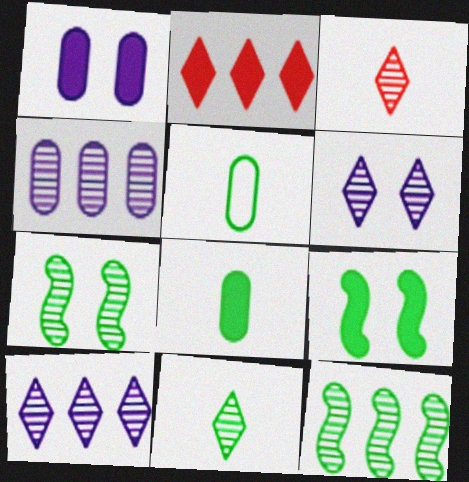[[3, 4, 7]]